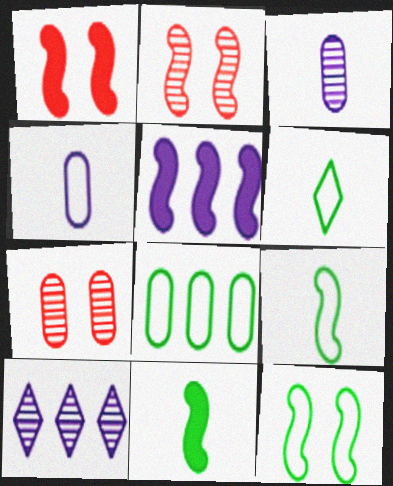[[1, 5, 11], 
[2, 5, 9], 
[5, 6, 7], 
[6, 8, 12]]